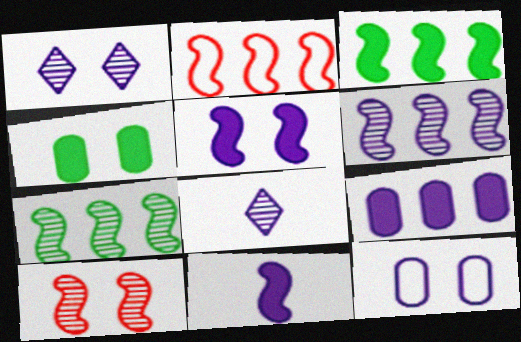[[1, 5, 12], 
[2, 3, 6], 
[2, 4, 8]]